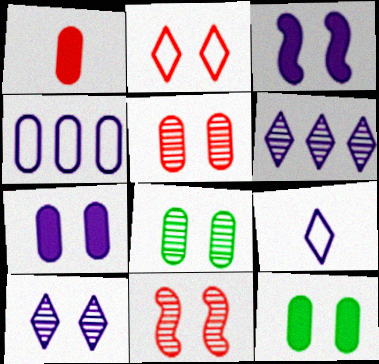[[1, 4, 8], 
[2, 3, 8], 
[8, 10, 11]]